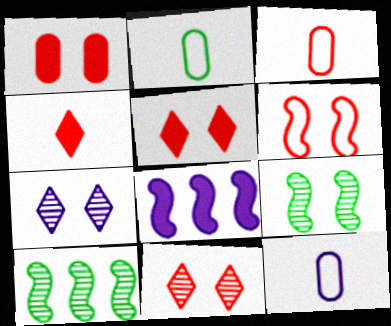[[1, 6, 11], 
[2, 3, 12], 
[2, 8, 11], 
[5, 10, 12], 
[7, 8, 12]]